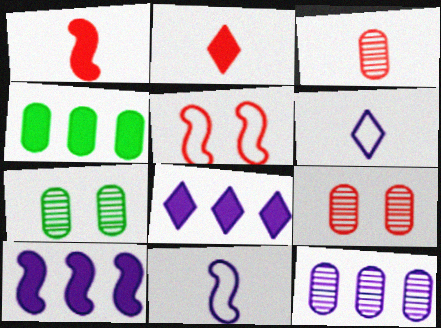[[3, 7, 12]]